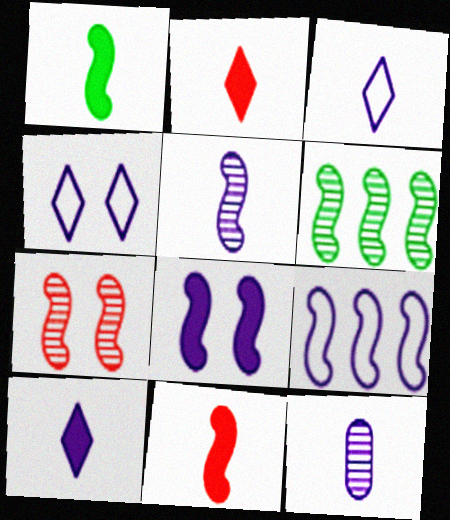[[1, 7, 9], 
[5, 6, 7], 
[5, 8, 9]]